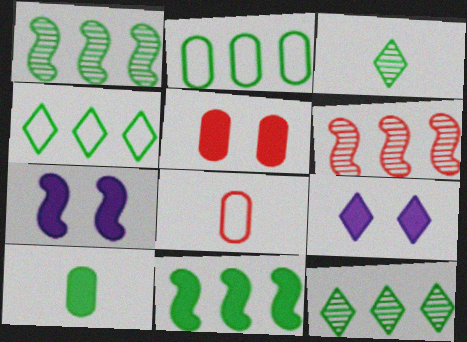[[1, 8, 9], 
[2, 11, 12], 
[7, 8, 12]]